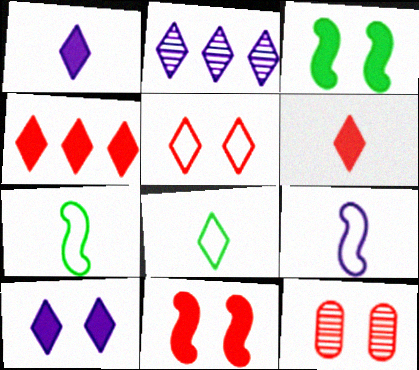[[5, 11, 12]]